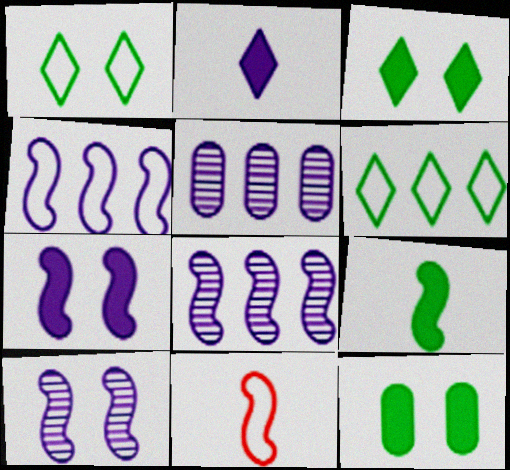[[3, 5, 11]]